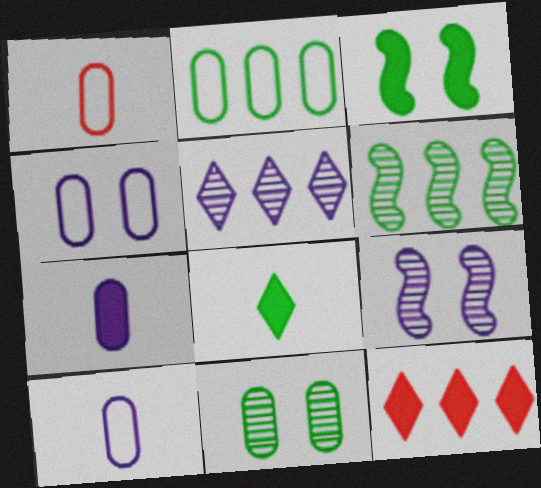[[1, 2, 4], 
[1, 3, 5], 
[3, 7, 12]]